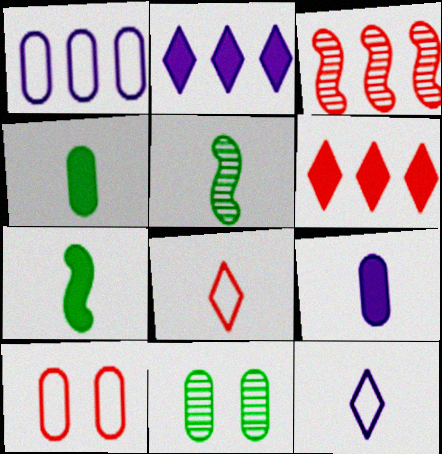[[2, 5, 10], 
[5, 8, 9]]